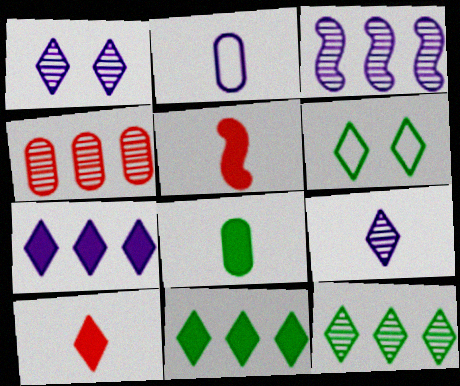[[3, 4, 12]]